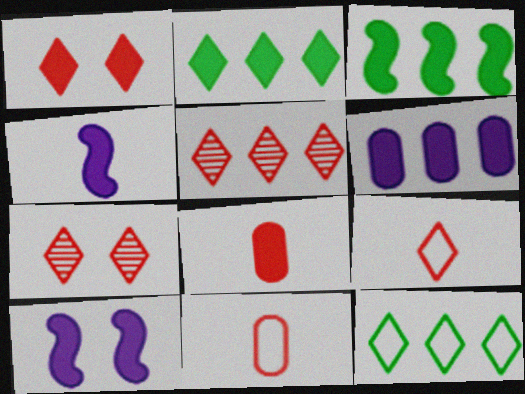[[1, 5, 9], 
[2, 8, 10]]